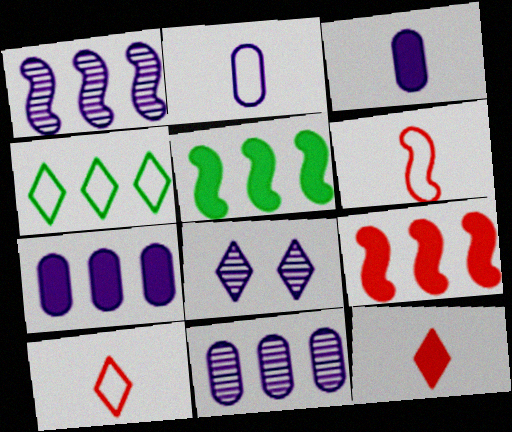[[4, 8, 12], 
[4, 9, 11]]